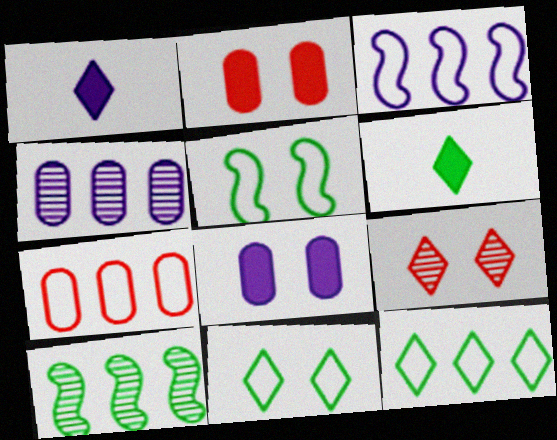[[1, 9, 12], 
[3, 7, 12], 
[5, 8, 9]]